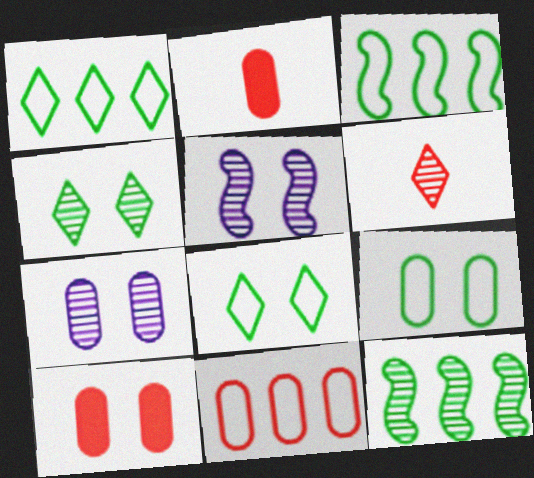[[1, 2, 5], 
[5, 8, 10], 
[6, 7, 12], 
[7, 9, 10]]